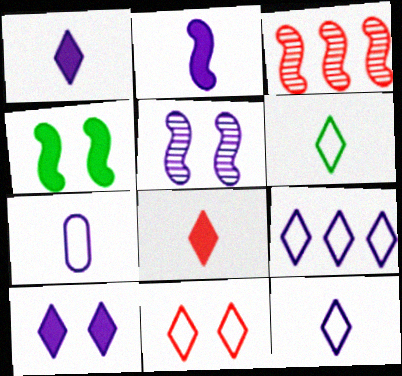[[6, 9, 11]]